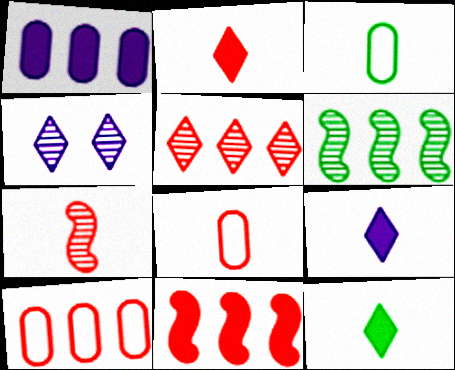[[2, 7, 8], 
[2, 9, 12], 
[3, 4, 11], 
[3, 7, 9], 
[5, 10, 11]]